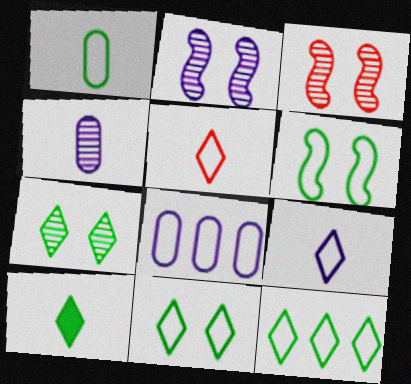[[1, 6, 12], 
[3, 8, 10], 
[5, 6, 8], 
[7, 10, 12]]